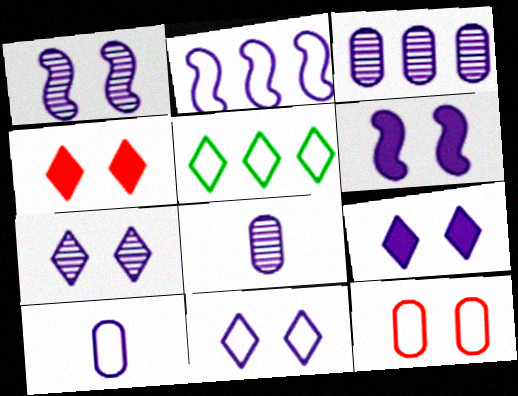[[2, 8, 9], 
[2, 10, 11], 
[7, 9, 11]]